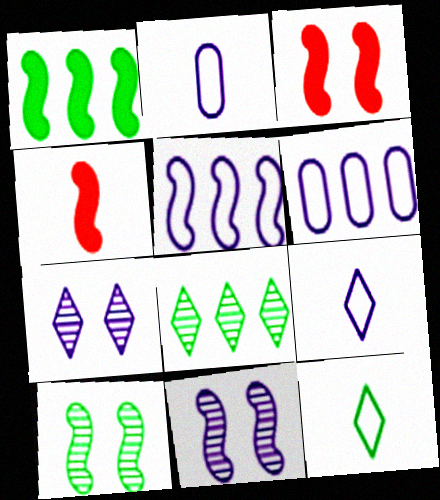[[2, 3, 8], 
[4, 5, 10]]